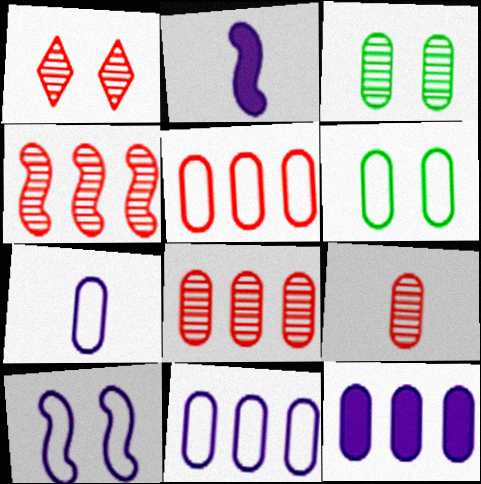[[1, 4, 9], 
[5, 6, 7], 
[6, 9, 12]]